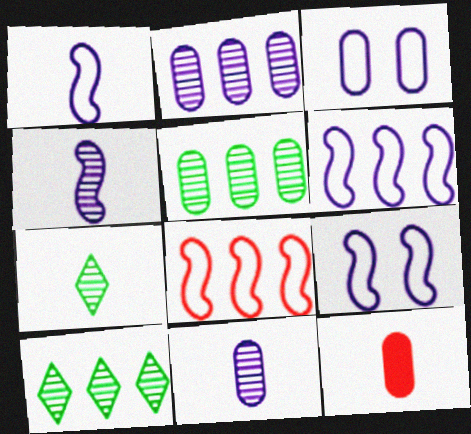[[1, 6, 9], 
[1, 7, 12], 
[3, 5, 12], 
[9, 10, 12]]